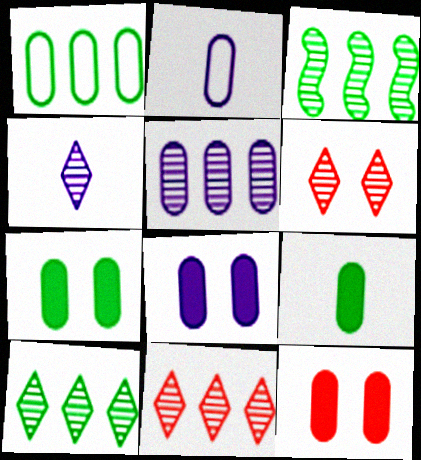[[2, 5, 8], 
[3, 5, 11], 
[4, 6, 10], 
[7, 8, 12]]